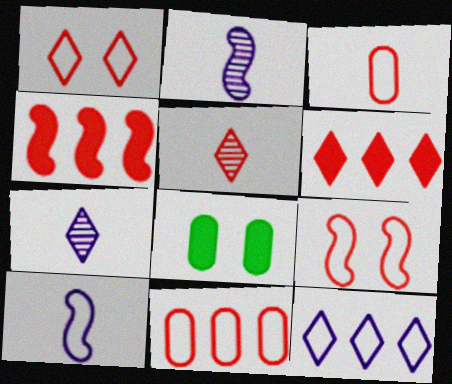[[1, 5, 6]]